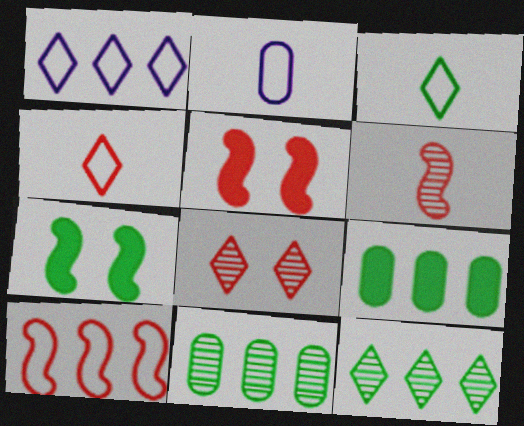[[2, 5, 12], 
[3, 7, 11], 
[5, 6, 10]]